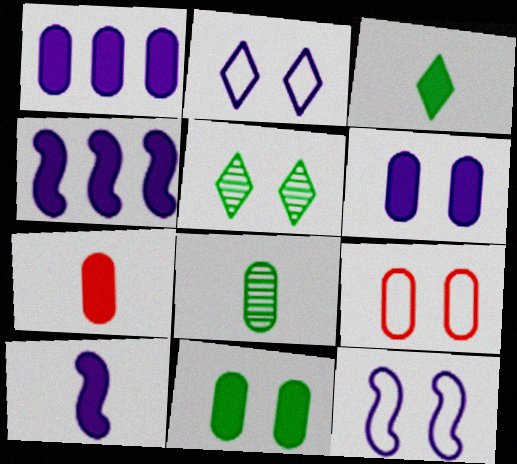[[1, 7, 11], 
[1, 8, 9], 
[3, 7, 10]]